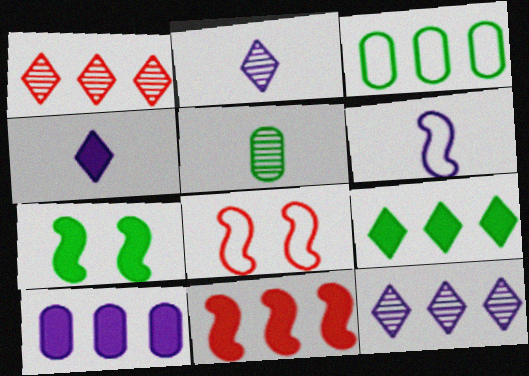[[3, 11, 12], 
[9, 10, 11]]